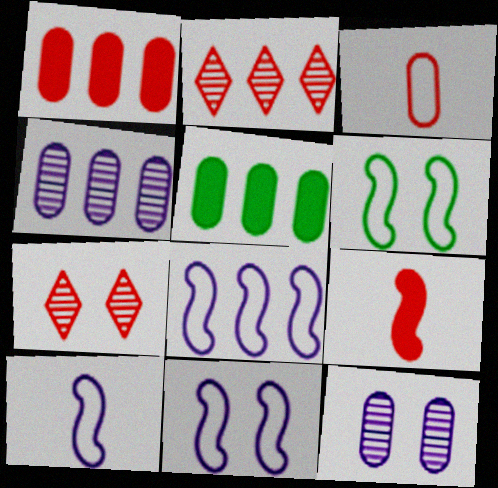[[2, 5, 8], 
[3, 5, 12], 
[5, 7, 10], 
[8, 10, 11]]